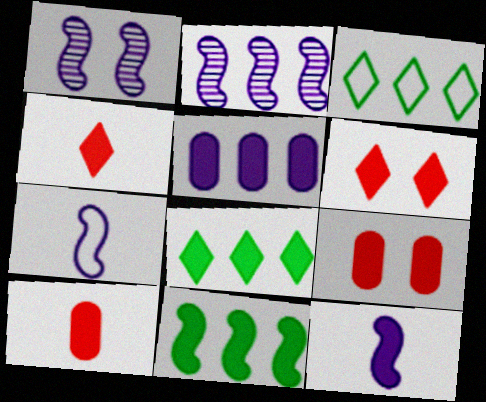[[1, 3, 10], 
[8, 9, 12]]